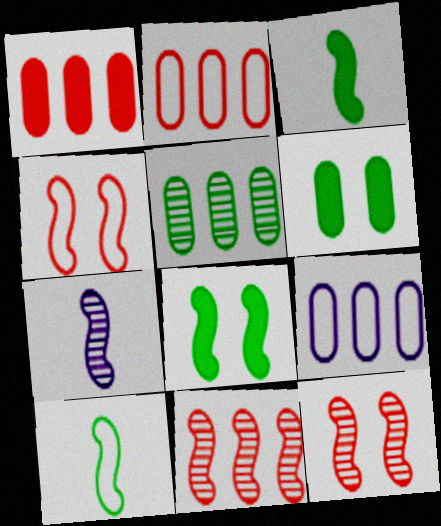[[1, 5, 9]]